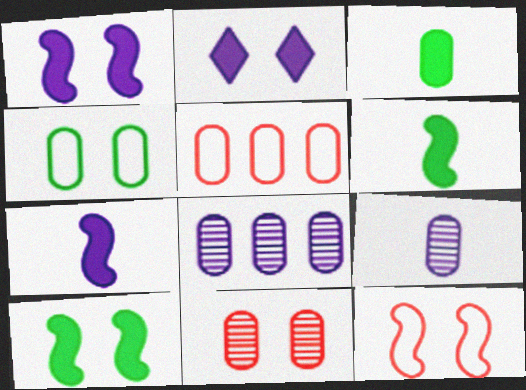[]